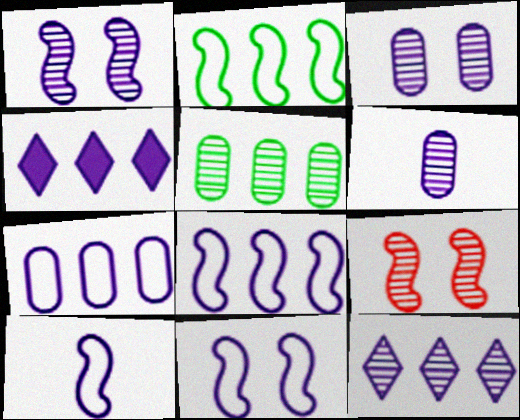[[1, 6, 12], 
[3, 4, 10], 
[4, 6, 11], 
[8, 10, 11]]